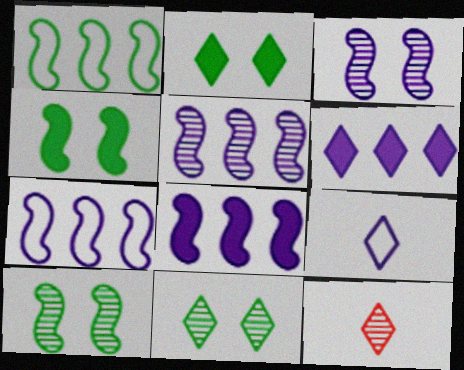[[5, 7, 8]]